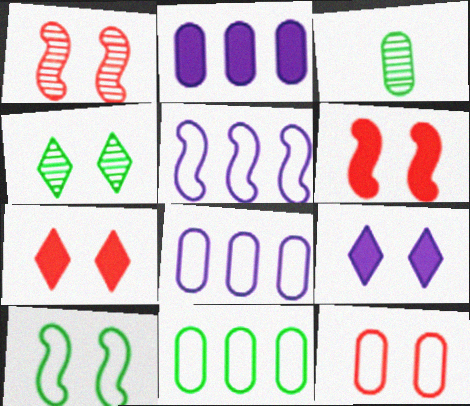[[1, 7, 12], 
[2, 3, 12], 
[3, 5, 7]]